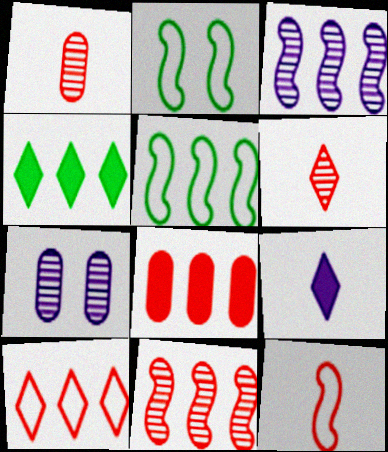[[4, 7, 12], 
[8, 10, 11]]